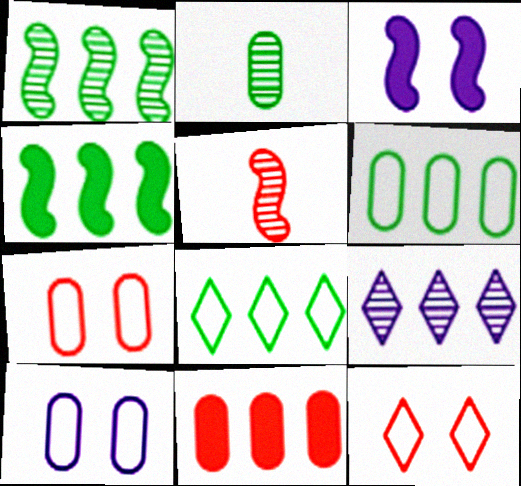[[2, 10, 11], 
[5, 11, 12]]